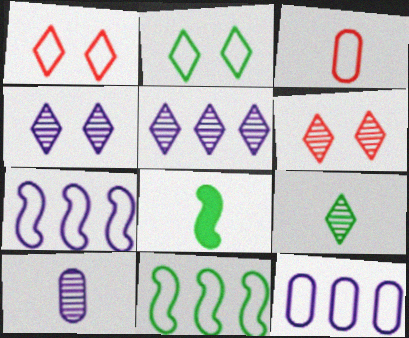[[2, 3, 7], 
[5, 6, 9], 
[6, 8, 12]]